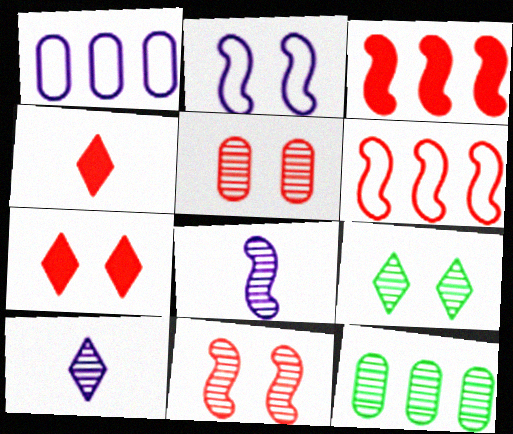[[2, 4, 12], 
[4, 5, 6], 
[10, 11, 12]]